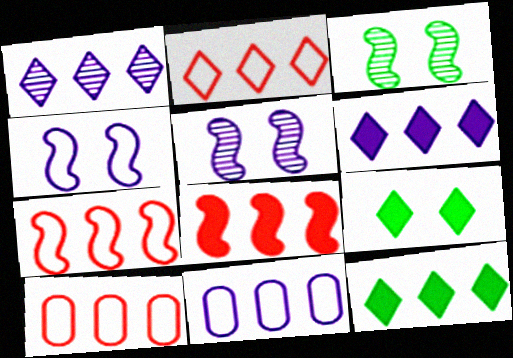[[1, 2, 12], 
[2, 7, 10]]